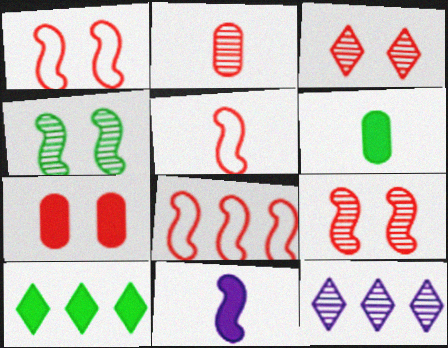[[1, 3, 7], 
[1, 5, 8], 
[1, 6, 12], 
[2, 4, 12], 
[4, 8, 11], 
[7, 10, 11]]